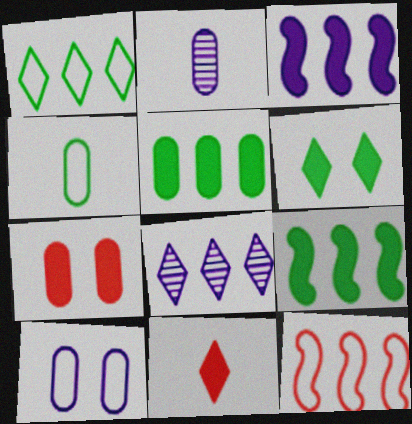[[2, 6, 12], 
[5, 8, 12]]